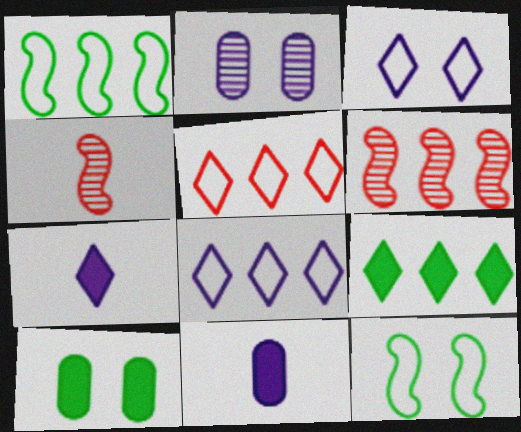[[4, 8, 10]]